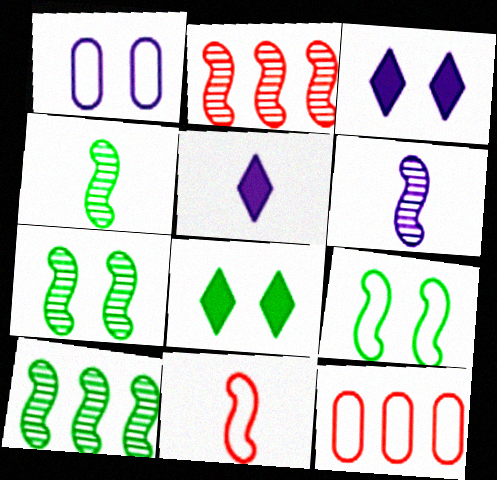[[2, 6, 7], 
[3, 4, 12], 
[4, 7, 10], 
[5, 7, 12], 
[6, 8, 12]]